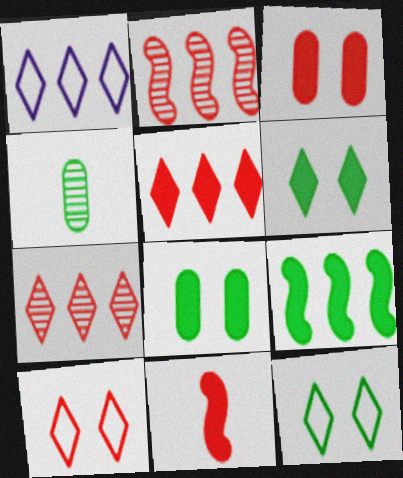[[3, 5, 11], 
[4, 9, 12]]